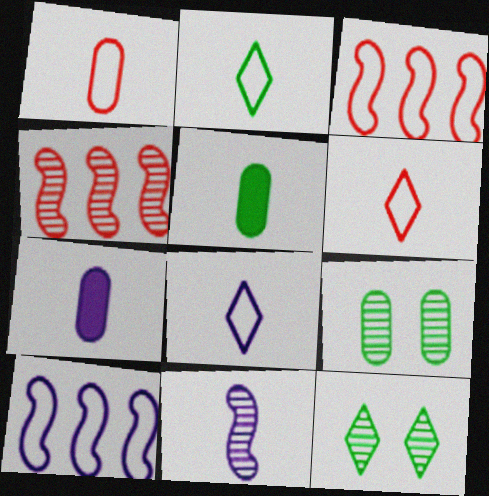[[2, 6, 8], 
[3, 7, 12], 
[5, 6, 11], 
[7, 8, 11]]